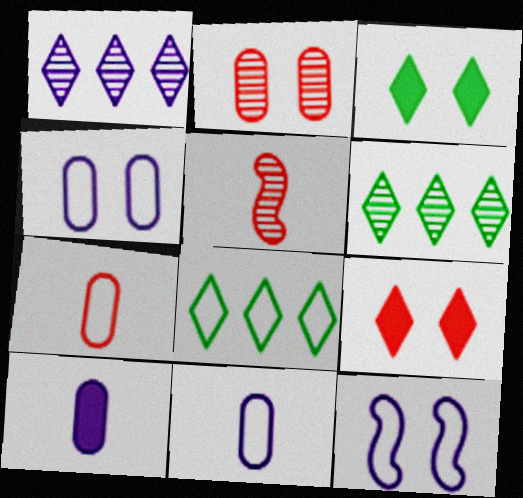[[1, 10, 12], 
[2, 3, 12], 
[7, 8, 12]]